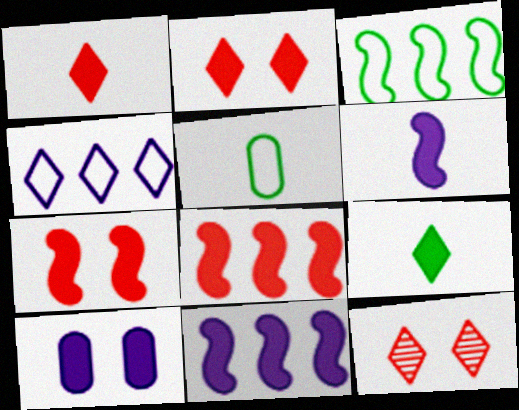[[4, 9, 12], 
[5, 11, 12], 
[8, 9, 10]]